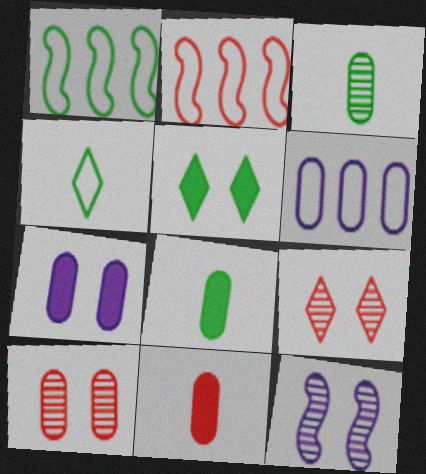[[1, 3, 5], 
[2, 9, 11], 
[6, 8, 10]]